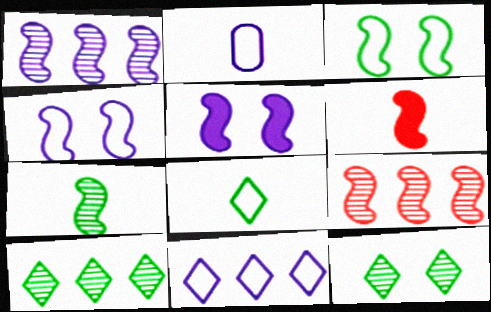[[1, 3, 6], 
[2, 4, 11]]